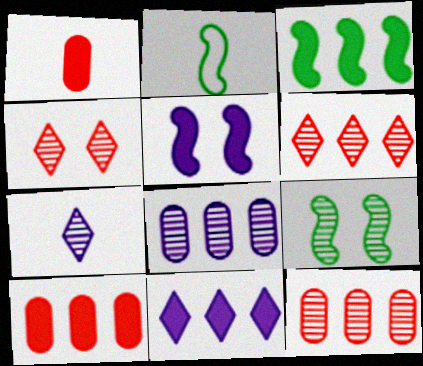[[1, 2, 7], 
[2, 3, 9], 
[3, 10, 11], 
[7, 9, 12]]